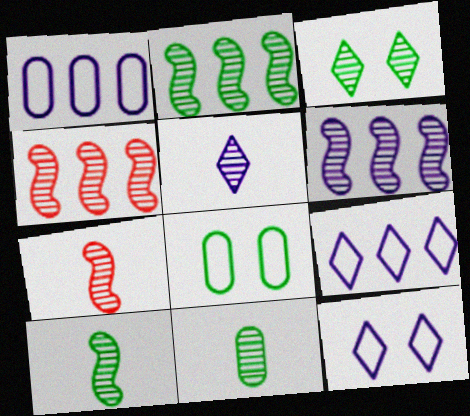[[2, 3, 11], 
[2, 4, 6], 
[5, 7, 11]]